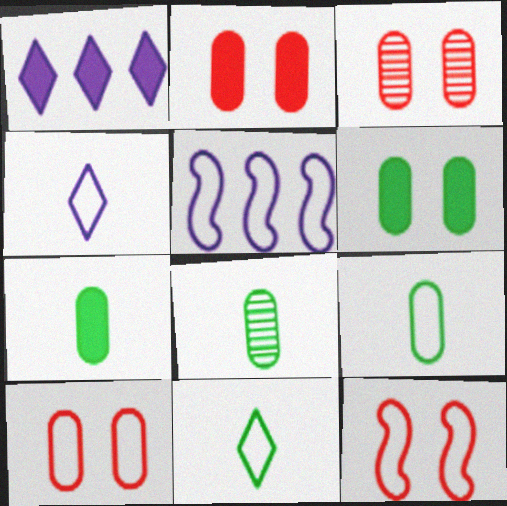[[1, 8, 12], 
[2, 3, 10], 
[5, 10, 11], 
[7, 8, 9]]